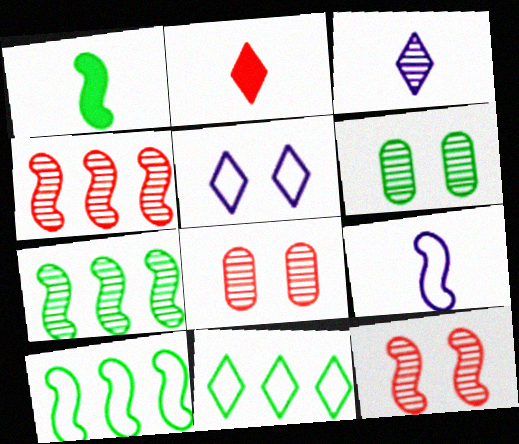[[1, 6, 11], 
[3, 4, 6], 
[3, 7, 8]]